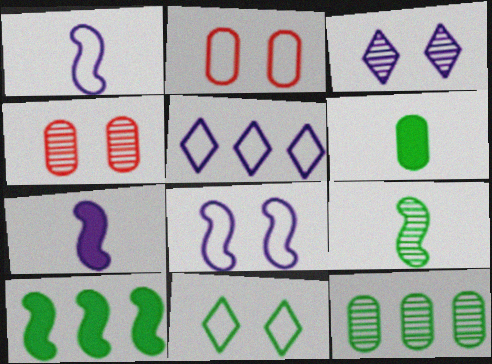[[2, 8, 11]]